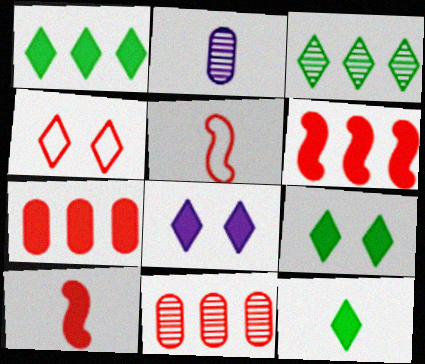[[1, 9, 12], 
[2, 5, 12], 
[4, 10, 11]]